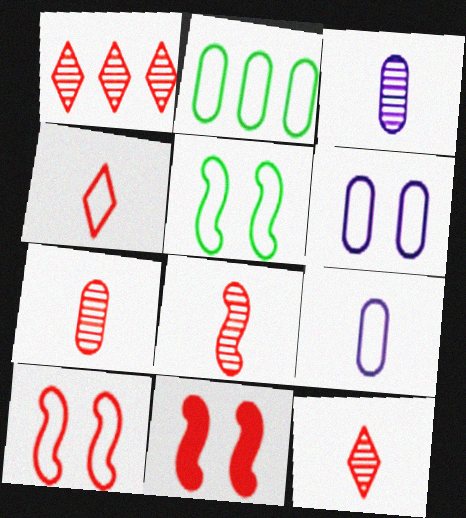[[7, 8, 12]]